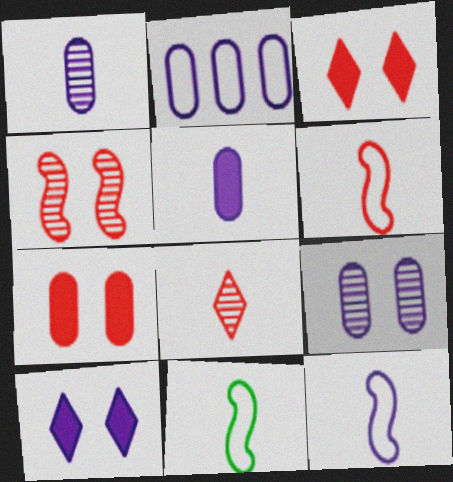[[2, 5, 9], 
[5, 8, 11], 
[6, 11, 12]]